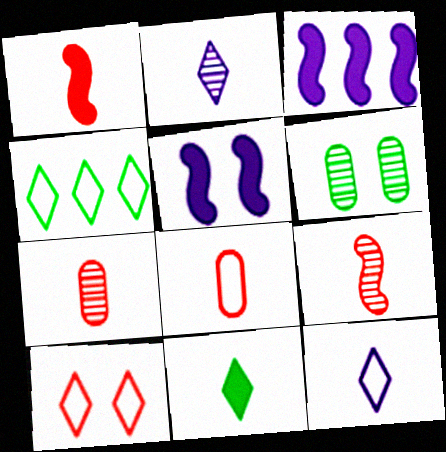[[4, 5, 7], 
[4, 10, 12], 
[5, 6, 10]]